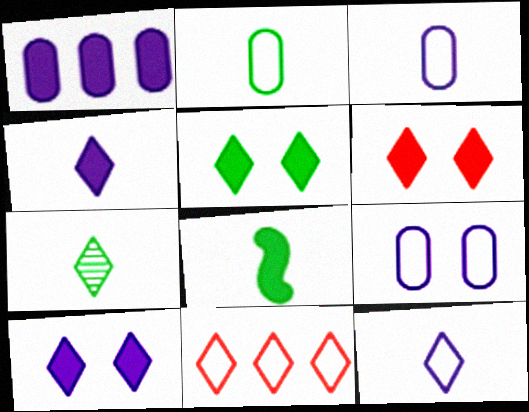[[1, 6, 8], 
[2, 7, 8], 
[5, 6, 10], 
[7, 10, 11]]